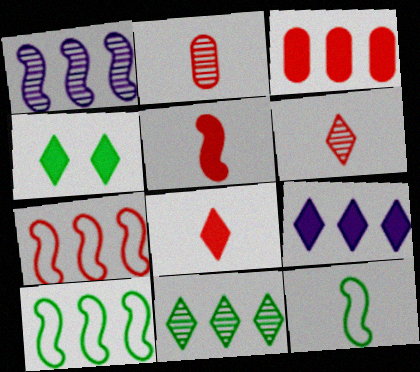[[4, 8, 9]]